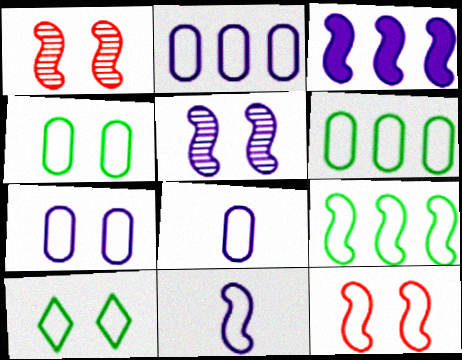[[2, 7, 8], 
[3, 5, 11], 
[7, 10, 12], 
[9, 11, 12]]